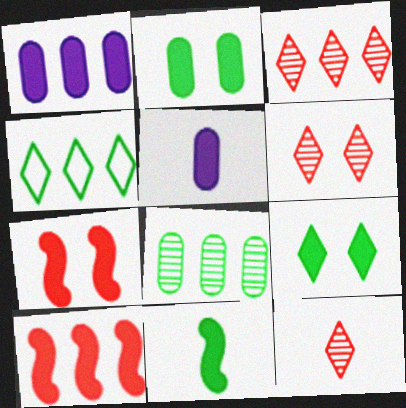[[3, 6, 12], 
[5, 9, 10]]